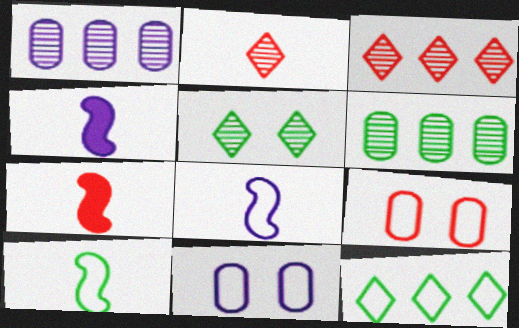[[3, 7, 9], 
[8, 9, 12]]